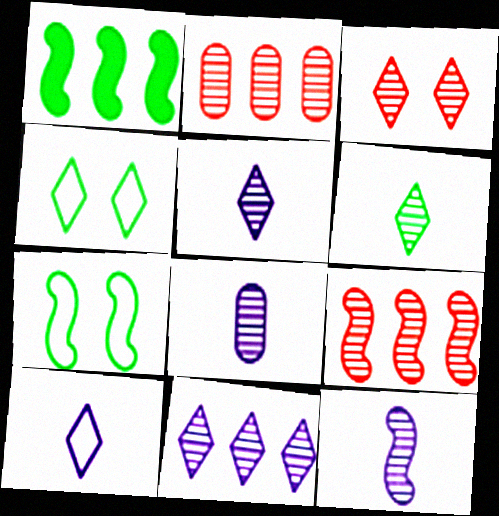[[3, 6, 11], 
[5, 8, 12]]